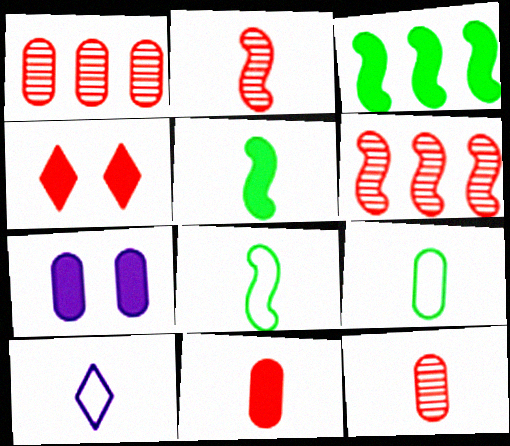[[1, 7, 9], 
[5, 10, 12]]